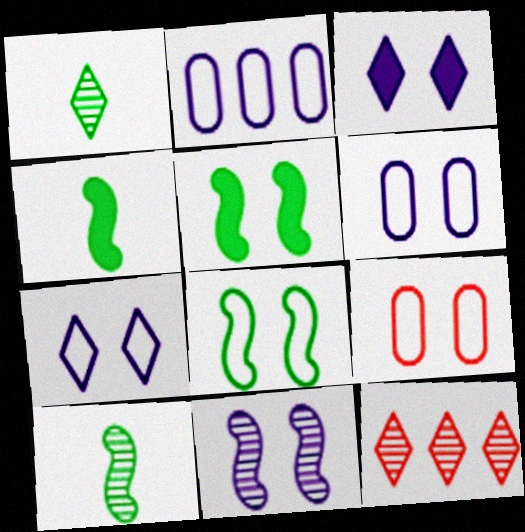[[3, 6, 11], 
[4, 6, 12], 
[7, 8, 9]]